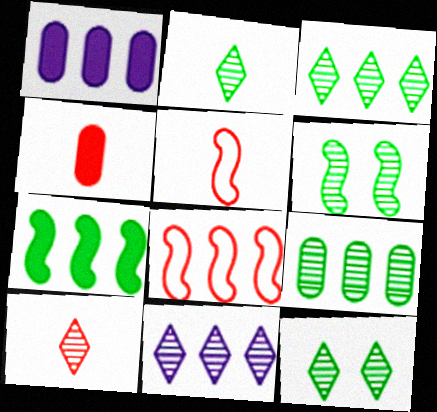[[1, 3, 8], 
[1, 5, 12], 
[2, 3, 12], 
[2, 6, 9], 
[4, 5, 10], 
[10, 11, 12]]